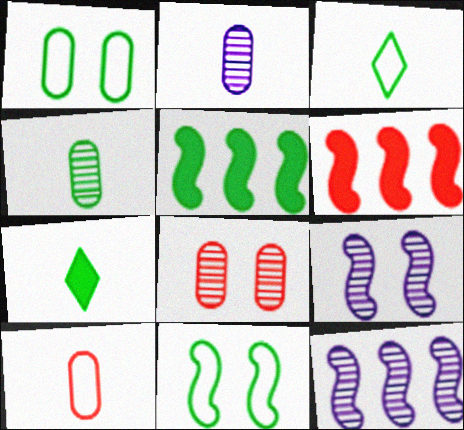[]